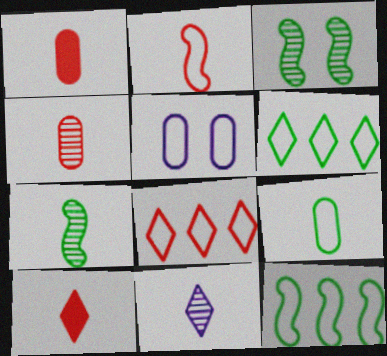[[2, 4, 10], 
[2, 5, 6], 
[4, 7, 11]]